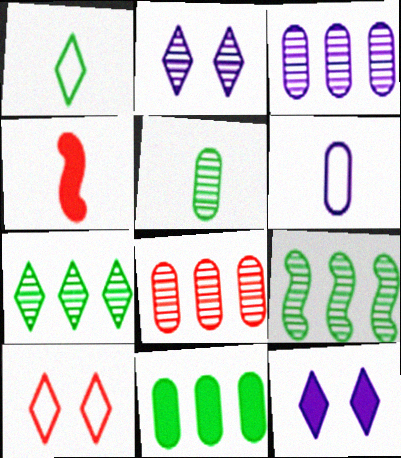[[4, 8, 10], 
[4, 11, 12]]